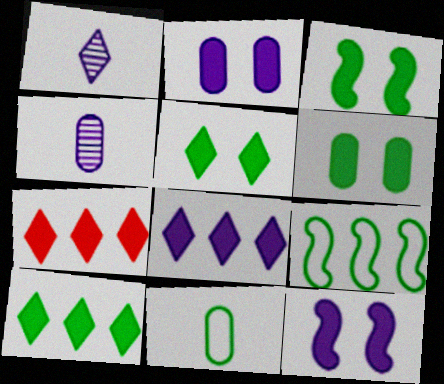[[3, 5, 6], 
[7, 8, 10]]